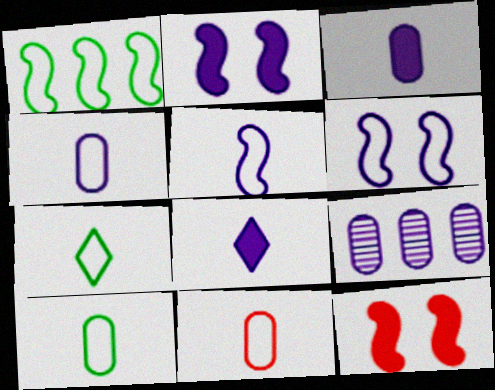[[4, 10, 11], 
[5, 7, 11], 
[6, 8, 9], 
[7, 9, 12]]